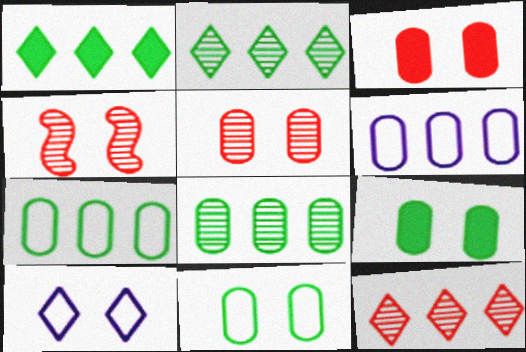[[4, 9, 10]]